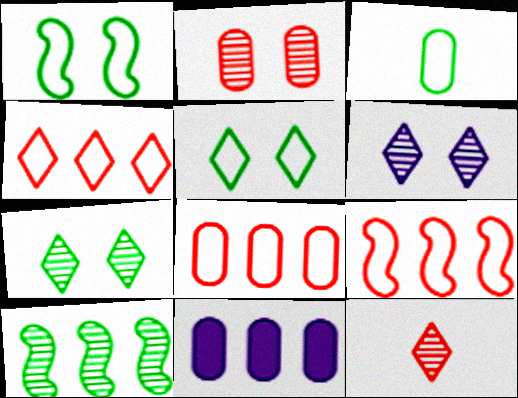[[1, 11, 12], 
[2, 3, 11], 
[4, 8, 9], 
[4, 10, 11]]